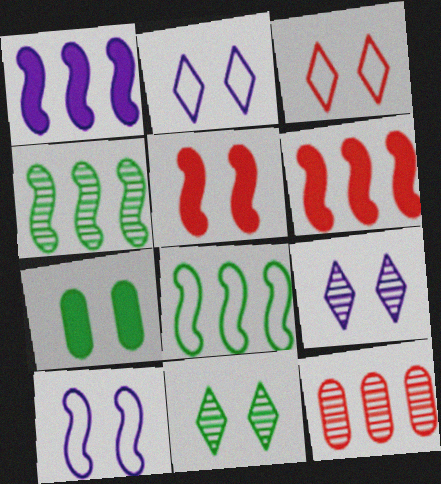[]